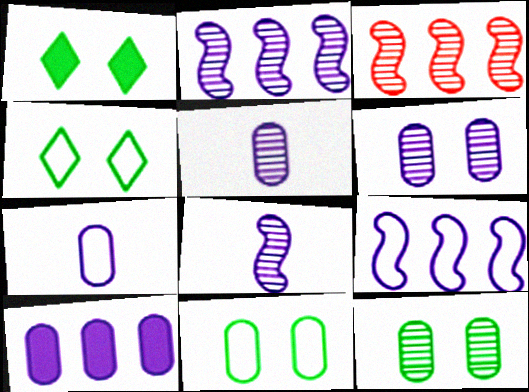[[1, 3, 7], 
[6, 7, 10]]